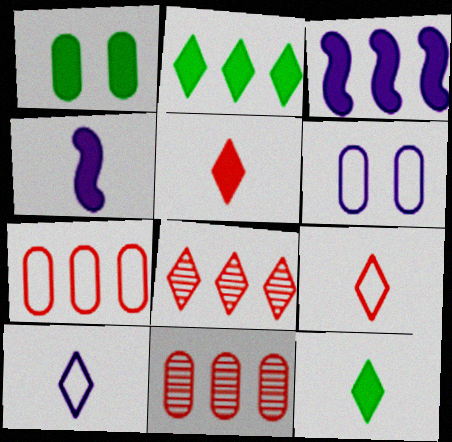[[1, 3, 5]]